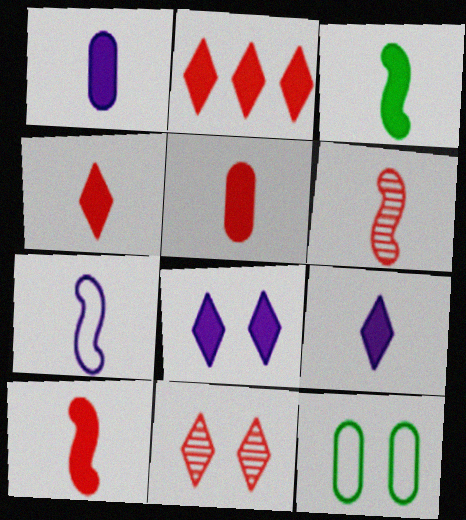[[1, 3, 4], 
[3, 5, 9], 
[3, 6, 7], 
[4, 5, 10]]